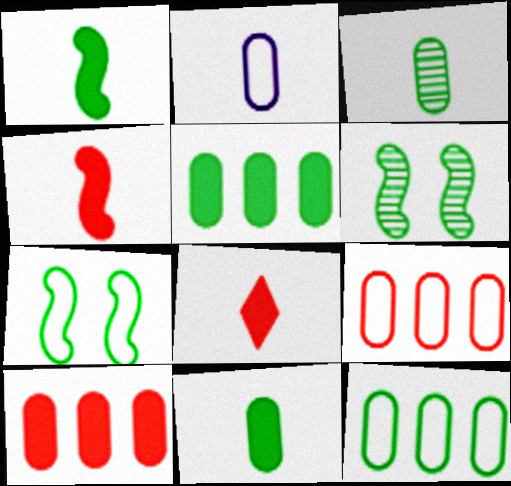[]